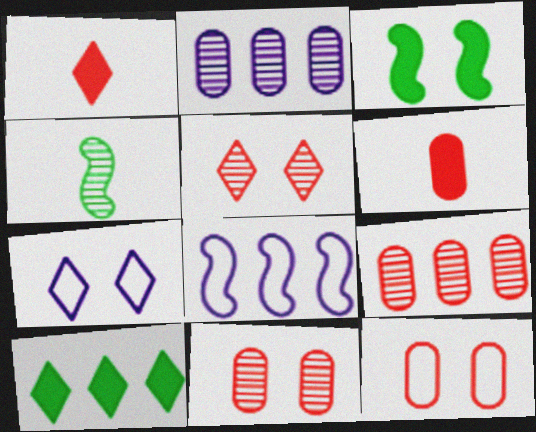[[2, 4, 5], 
[3, 7, 11], 
[6, 9, 12], 
[8, 9, 10]]